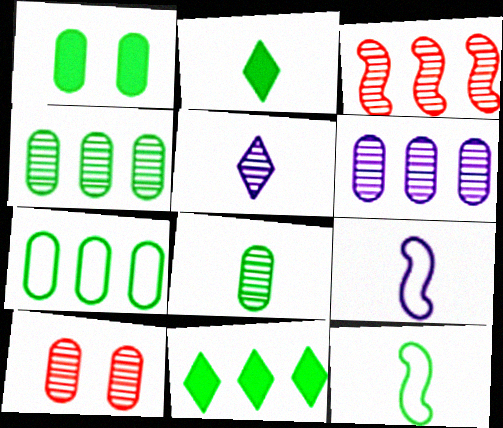[[1, 7, 8], 
[2, 8, 12], 
[6, 8, 10], 
[9, 10, 11]]